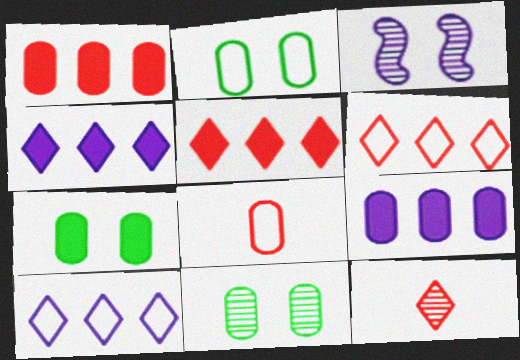[[2, 7, 11], 
[8, 9, 11]]